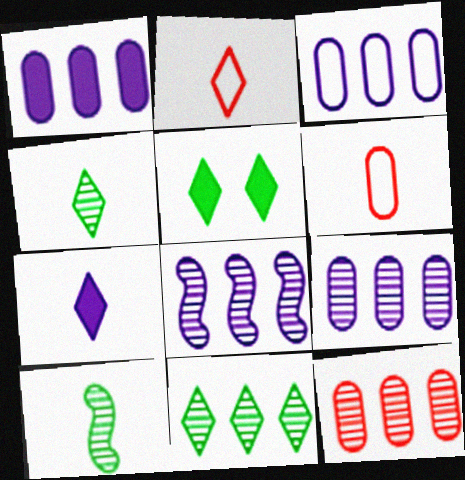[[1, 3, 9], 
[2, 4, 7], 
[5, 6, 8], 
[6, 7, 10], 
[8, 11, 12]]